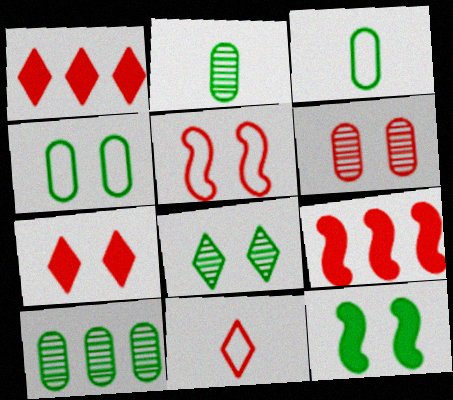[[4, 8, 12], 
[5, 6, 7], 
[6, 9, 11]]